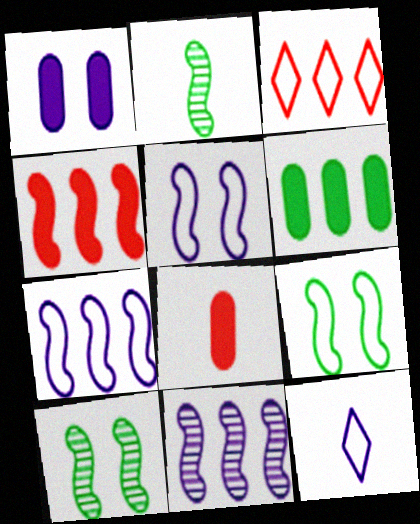[[1, 2, 3], 
[1, 6, 8], 
[1, 11, 12], 
[2, 4, 5], 
[2, 8, 12], 
[3, 6, 11]]